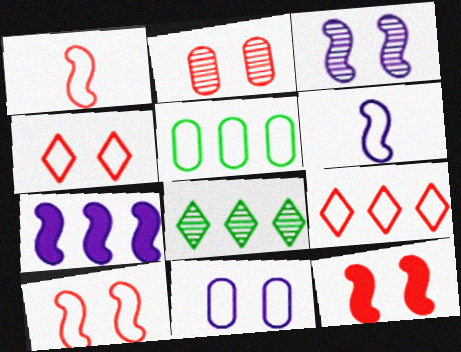[[2, 4, 12], 
[3, 6, 7], 
[4, 5, 6]]